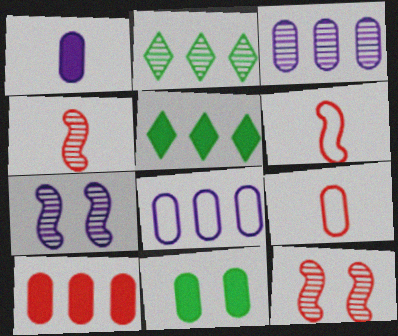[[1, 10, 11], 
[3, 9, 11], 
[5, 7, 9]]